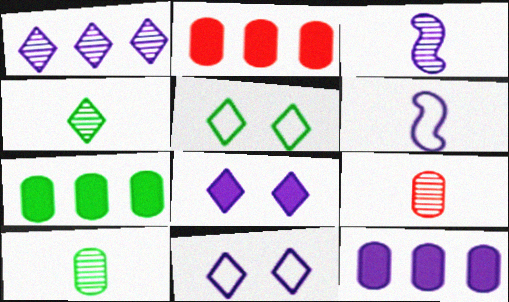[[2, 3, 5], 
[2, 7, 12], 
[3, 4, 9], 
[3, 11, 12]]